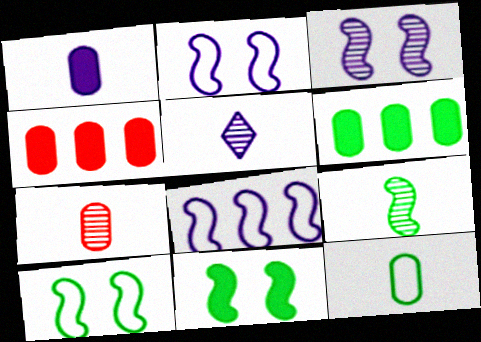[[1, 7, 12], 
[4, 5, 10], 
[5, 7, 9]]